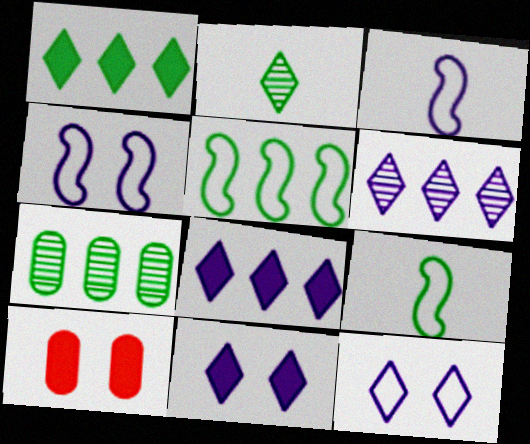[[1, 5, 7], 
[6, 9, 10]]